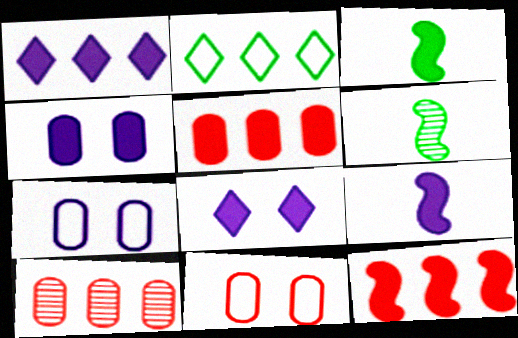[[1, 4, 9], 
[1, 6, 11], 
[3, 5, 8]]